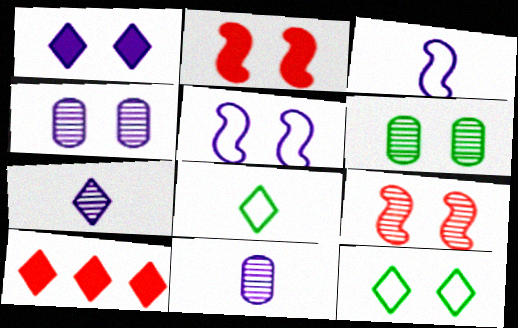[[1, 4, 5], 
[2, 4, 12], 
[3, 6, 10], 
[7, 10, 12]]